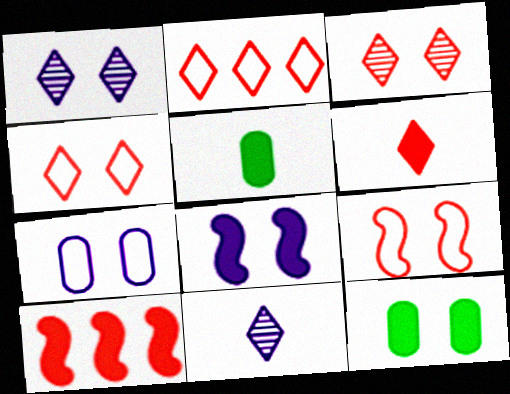[[1, 7, 8], 
[1, 9, 12], 
[2, 3, 6]]